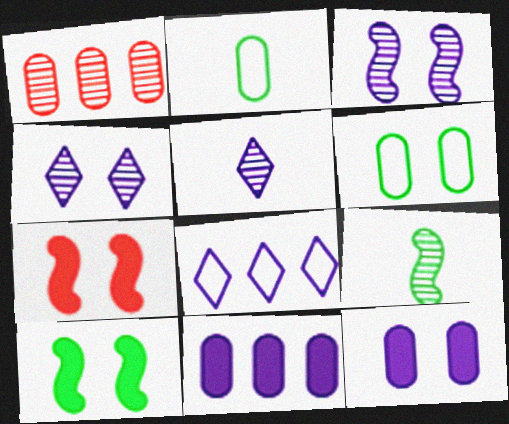[[1, 2, 12], 
[1, 4, 9], 
[4, 6, 7]]